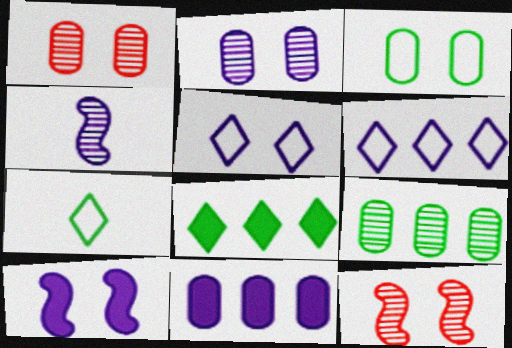[[2, 5, 10], 
[4, 5, 11], 
[7, 11, 12]]